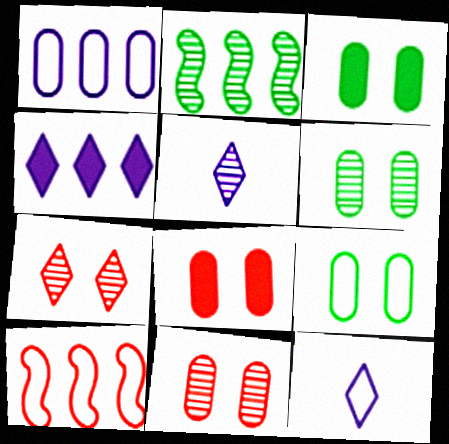[[2, 5, 11], 
[2, 8, 12], 
[3, 5, 10], 
[3, 6, 9], 
[9, 10, 12]]